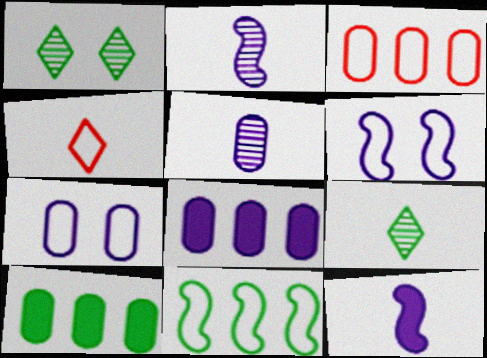[[1, 3, 12], 
[4, 7, 11], 
[5, 7, 8]]